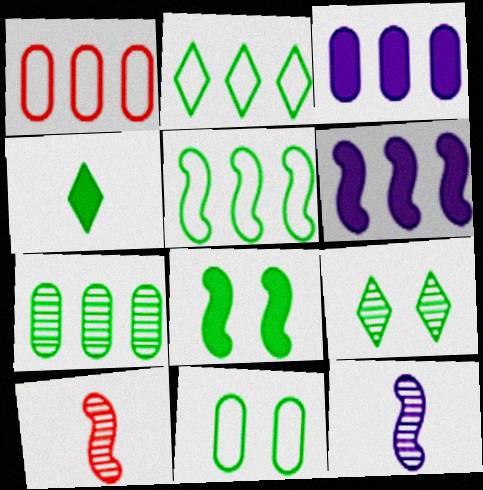[[1, 3, 7], 
[2, 4, 9], 
[8, 9, 11]]